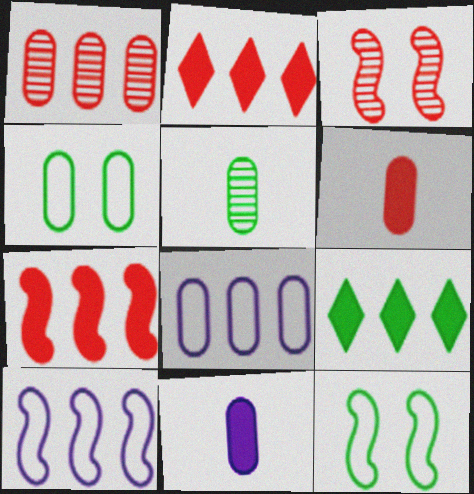[[1, 4, 11], 
[1, 9, 10], 
[5, 9, 12]]